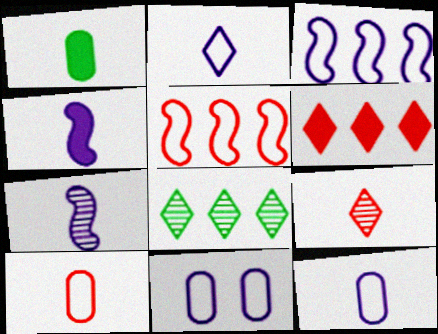[[2, 3, 11]]